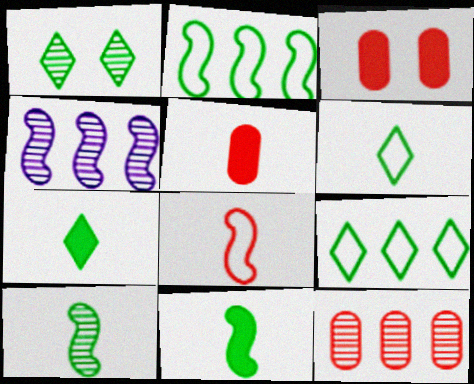[[1, 7, 9], 
[3, 4, 6]]